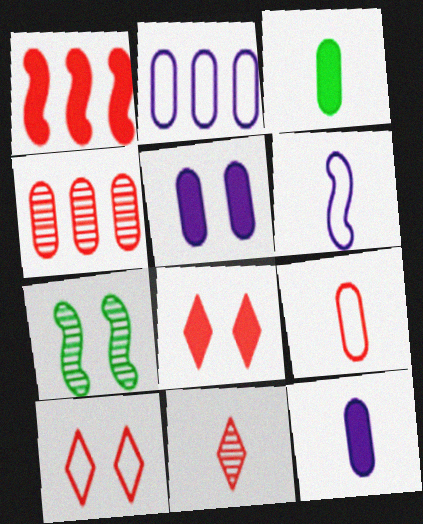[[1, 6, 7], 
[3, 6, 11], 
[5, 7, 10]]